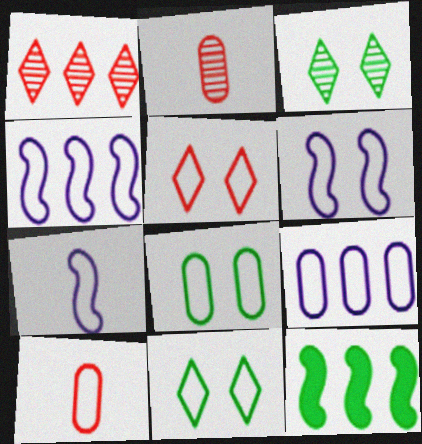[[1, 9, 12], 
[4, 6, 7], 
[4, 10, 11], 
[5, 6, 8], 
[8, 9, 10]]